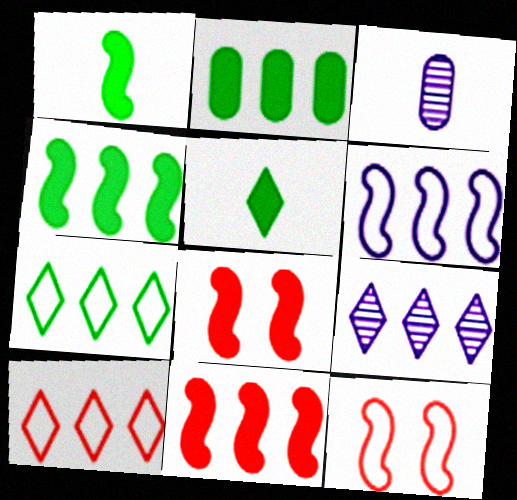[[3, 7, 8]]